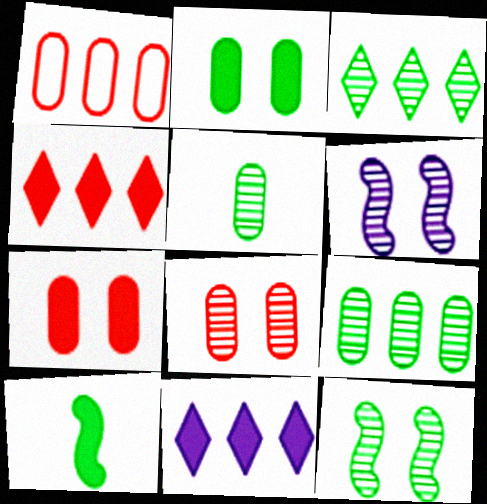[[3, 5, 12], 
[7, 10, 11]]